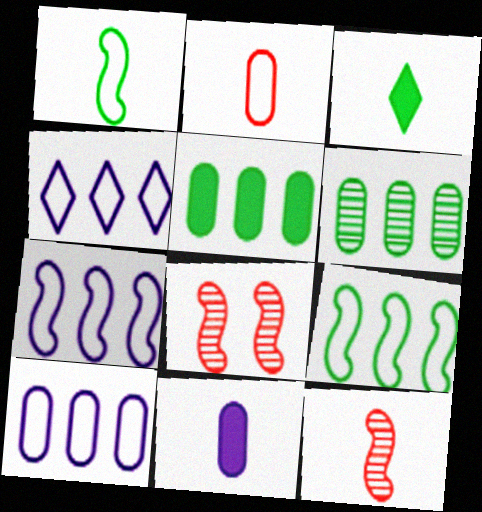[[3, 8, 10], 
[4, 7, 10]]